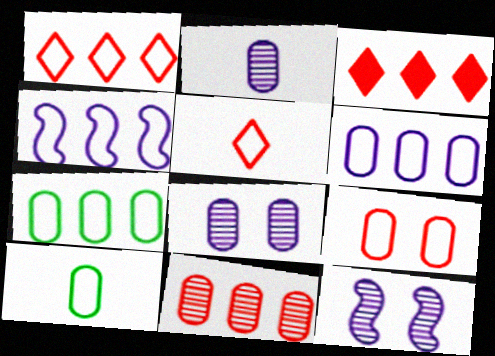[[1, 4, 7], 
[3, 10, 12], 
[6, 9, 10]]